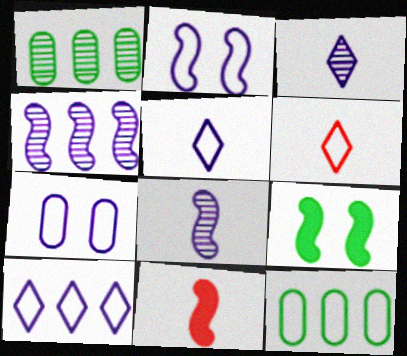[[2, 6, 12]]